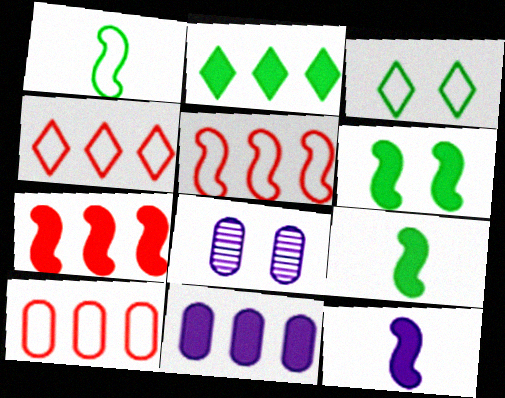[[2, 7, 11], 
[4, 5, 10], 
[4, 8, 9], 
[6, 7, 12]]